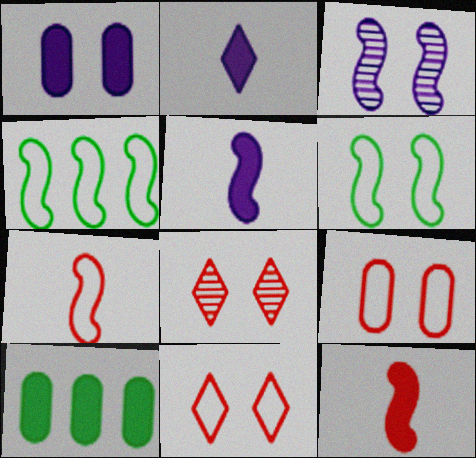[[1, 6, 8], 
[3, 4, 12]]